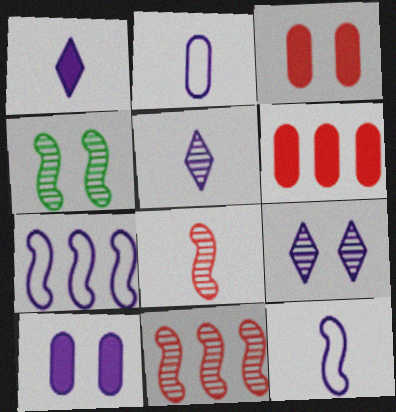[[5, 7, 10]]